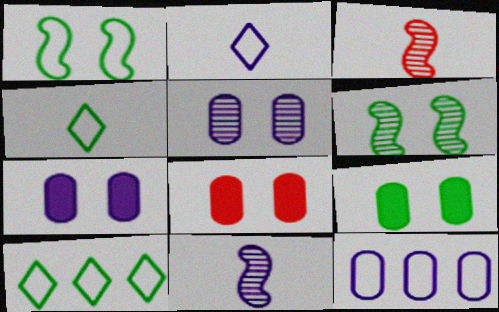[[3, 7, 10], 
[7, 8, 9], 
[8, 10, 11]]